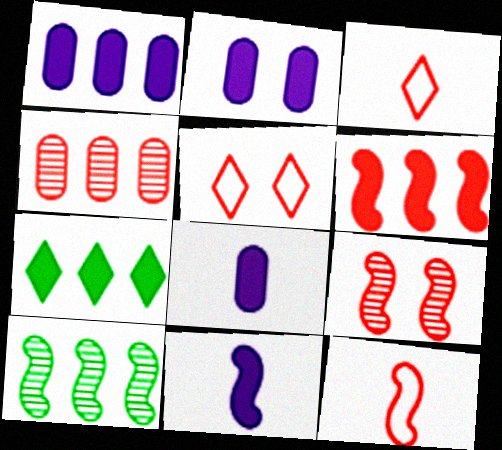[[1, 2, 8], 
[1, 6, 7], 
[2, 3, 10], 
[5, 8, 10], 
[6, 9, 12]]